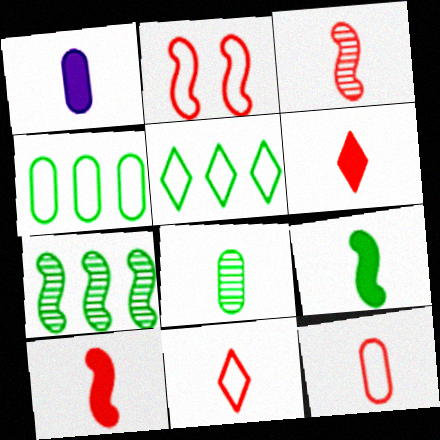[[1, 6, 9], 
[1, 8, 12], 
[3, 6, 12]]